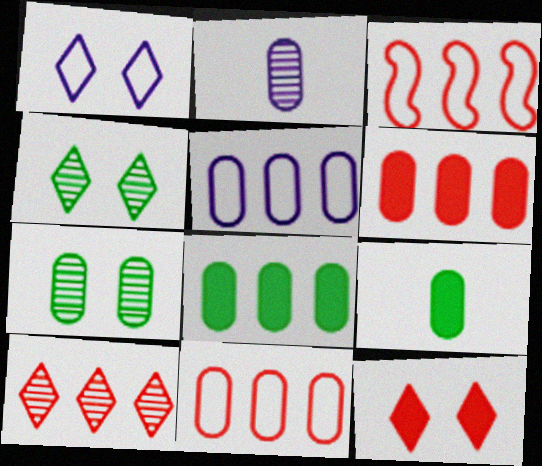[[1, 4, 12], 
[3, 6, 10]]